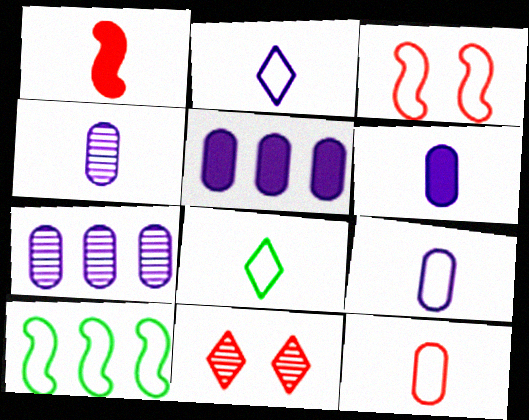[[1, 4, 8], 
[4, 6, 9], 
[6, 10, 11]]